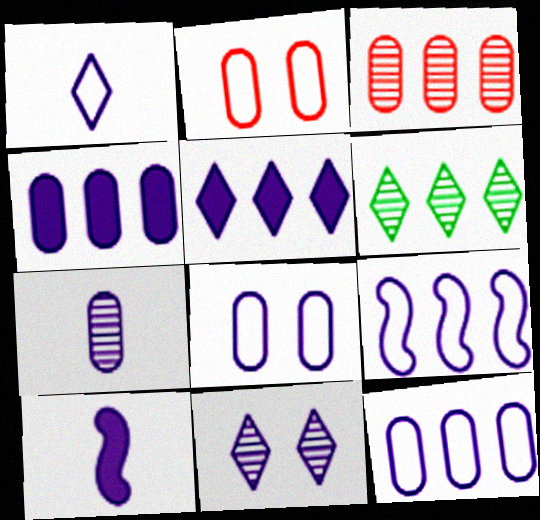[[1, 5, 11], 
[1, 7, 10], 
[1, 8, 9], 
[2, 6, 10], 
[4, 7, 8], 
[10, 11, 12]]